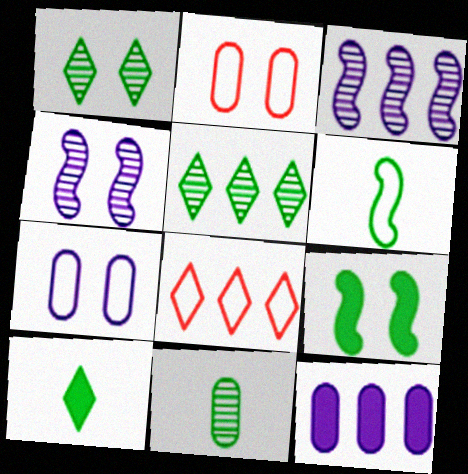[[2, 3, 10], 
[2, 11, 12], 
[6, 7, 8], 
[6, 10, 11]]